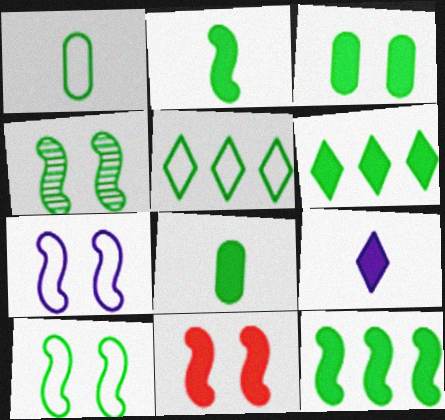[[1, 4, 6], 
[1, 5, 10], 
[2, 3, 6], 
[4, 5, 8], 
[4, 7, 11]]